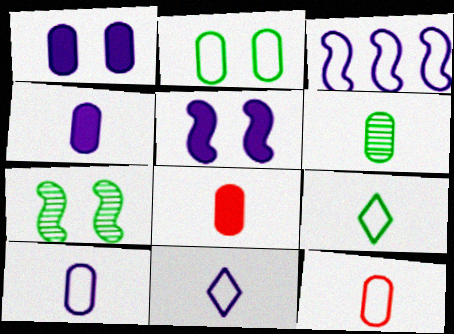[[4, 6, 12], 
[6, 8, 10]]